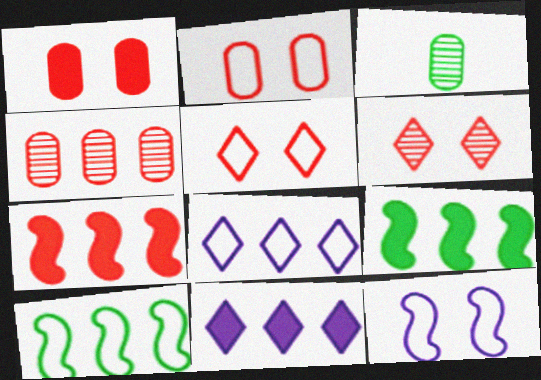[[4, 8, 9], 
[4, 10, 11]]